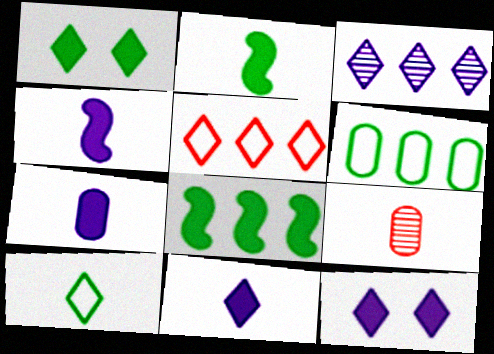[[4, 7, 11], 
[4, 9, 10]]